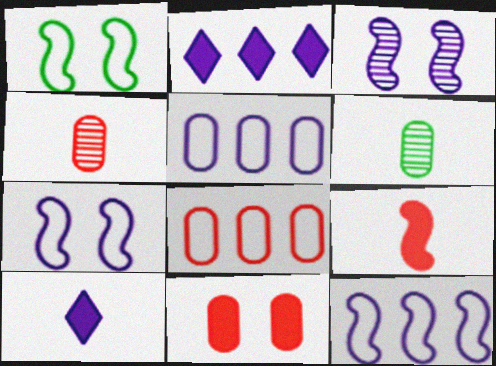[[1, 2, 4], 
[3, 5, 10], 
[4, 8, 11], 
[5, 6, 11]]